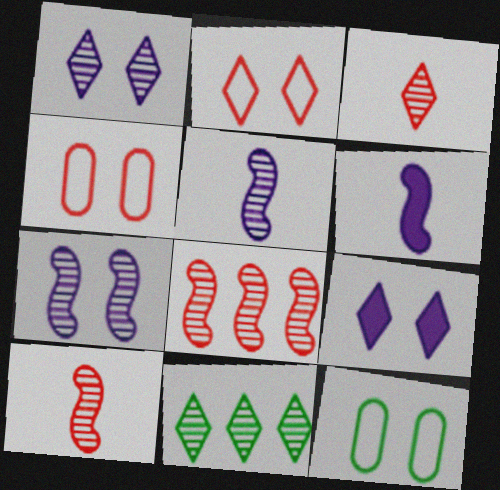[[1, 3, 11], 
[4, 6, 11]]